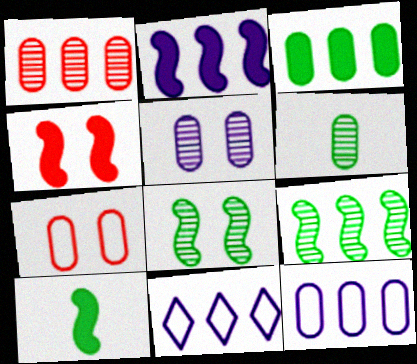[[1, 3, 12], 
[1, 5, 6], 
[2, 4, 10], 
[4, 6, 11]]